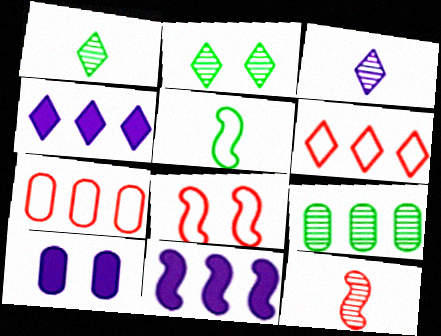[[2, 8, 10], 
[6, 9, 11]]